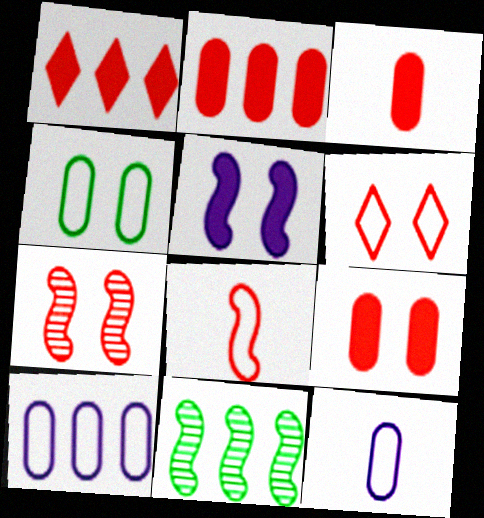[[1, 10, 11], 
[2, 3, 9], 
[5, 8, 11], 
[6, 7, 9]]